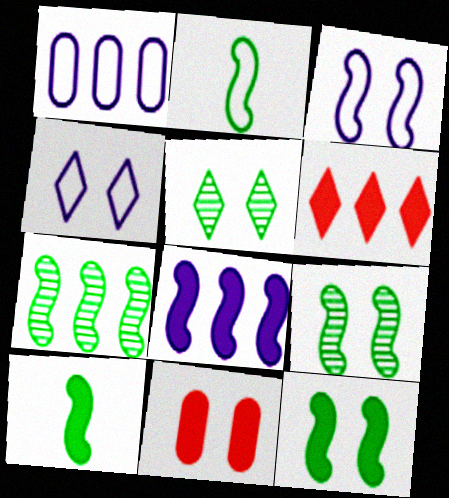[[1, 6, 7], 
[2, 7, 12], 
[3, 5, 11], 
[4, 9, 11]]